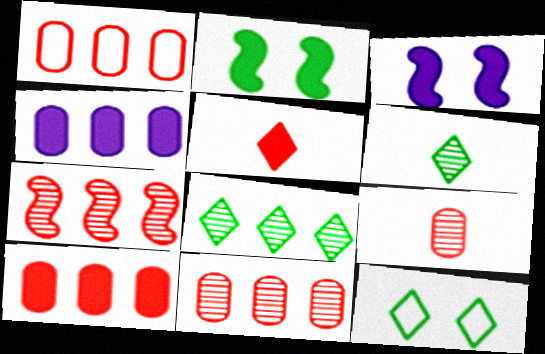[[1, 3, 6], 
[1, 10, 11], 
[2, 4, 5]]